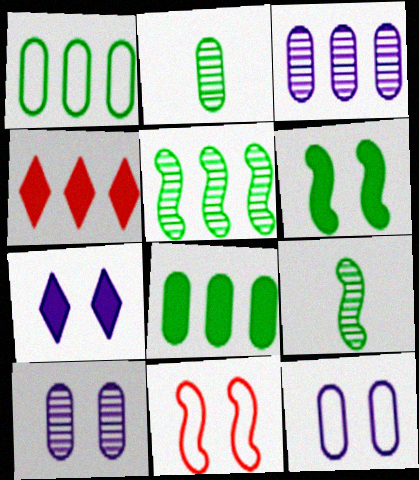[[4, 9, 12]]